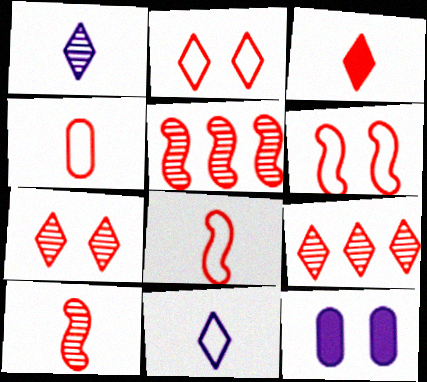[[2, 3, 9], 
[3, 4, 10]]